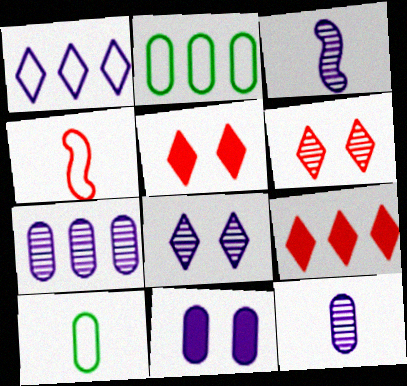[[1, 3, 11], 
[2, 3, 5], 
[3, 7, 8]]